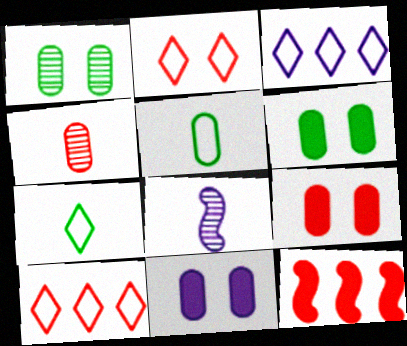[[2, 3, 7], 
[2, 4, 12], 
[3, 8, 11], 
[6, 8, 10], 
[6, 9, 11]]